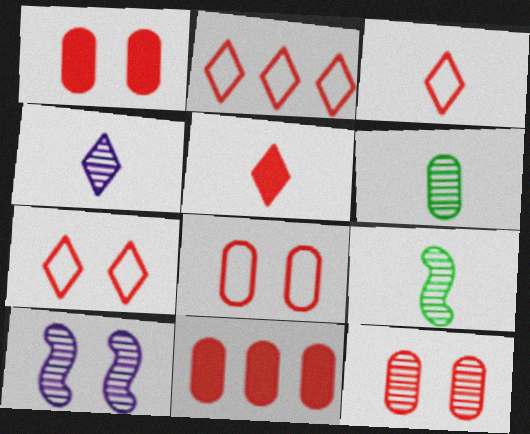[[1, 8, 12], 
[2, 3, 7]]